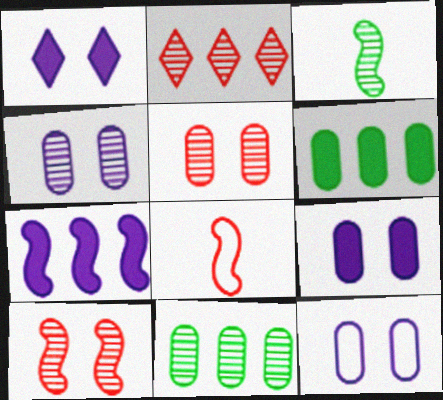[[1, 8, 11], 
[2, 3, 4], 
[4, 9, 12]]